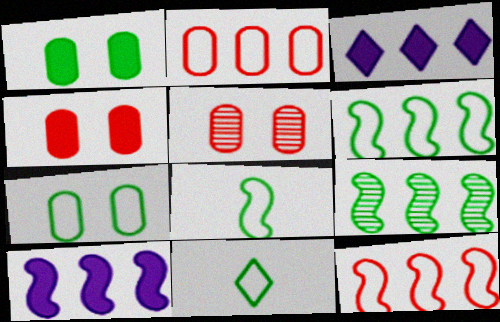[[1, 9, 11], 
[2, 3, 9], 
[3, 5, 8], 
[5, 10, 11], 
[6, 7, 11], 
[9, 10, 12]]